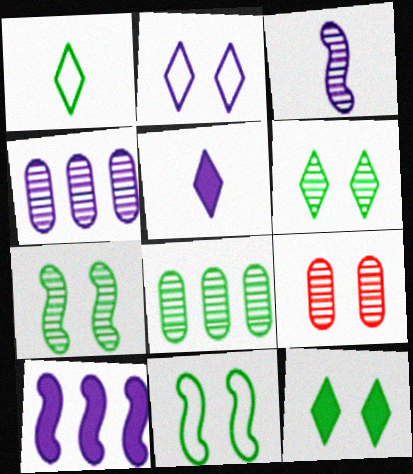[[1, 9, 10]]